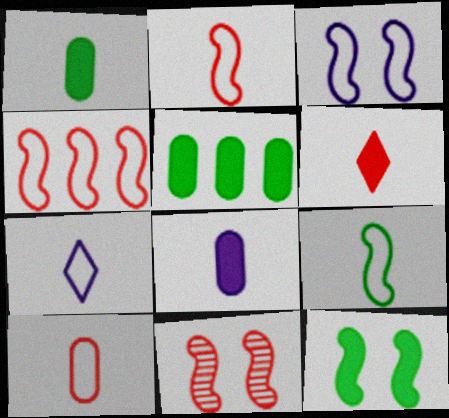[[3, 4, 9], 
[3, 11, 12], 
[5, 7, 11], 
[7, 9, 10]]